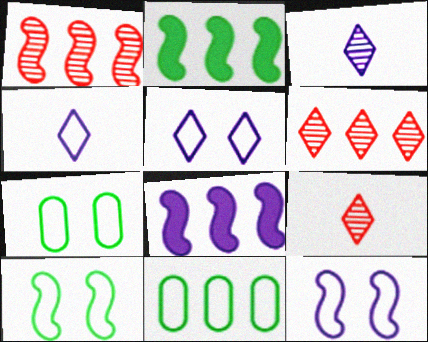[[6, 8, 11], 
[7, 8, 9]]